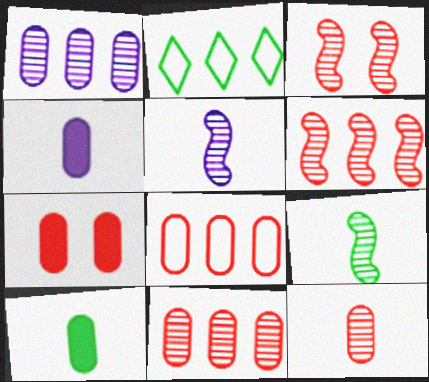[[2, 3, 4], 
[2, 5, 7], 
[7, 8, 12]]